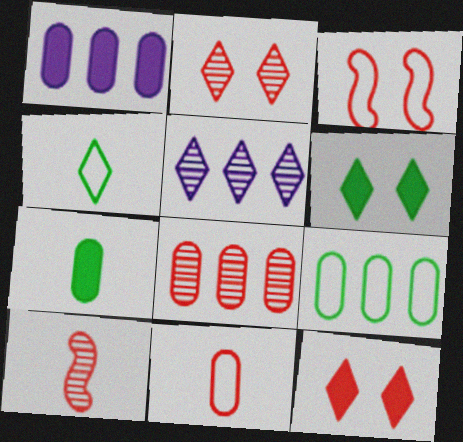[[1, 8, 9], 
[2, 8, 10], 
[3, 5, 7], 
[4, 5, 12]]